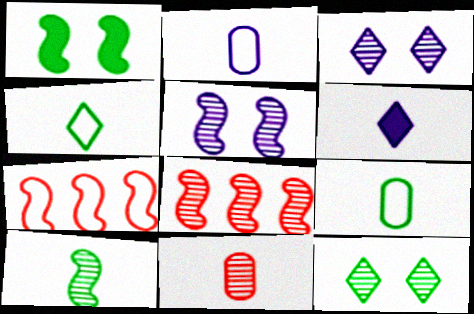[[5, 8, 10]]